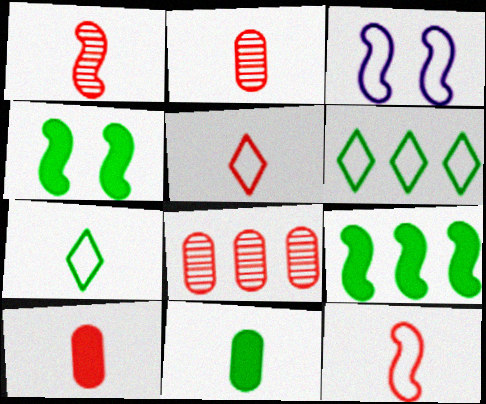[[1, 3, 9], 
[1, 5, 10]]